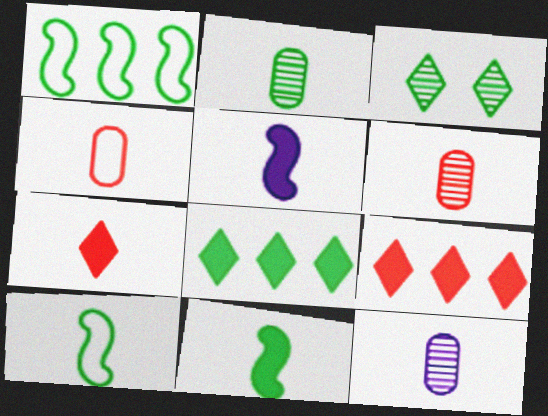[[2, 6, 12], 
[7, 10, 12]]